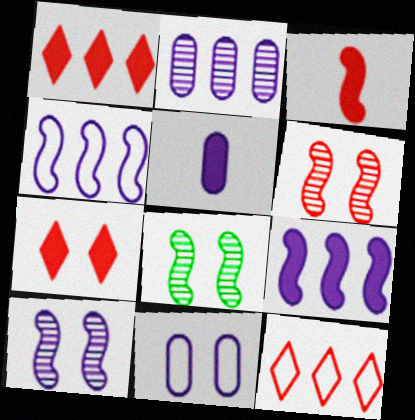[[2, 5, 11], 
[3, 4, 8], 
[5, 8, 12], 
[6, 8, 10], 
[7, 8, 11]]